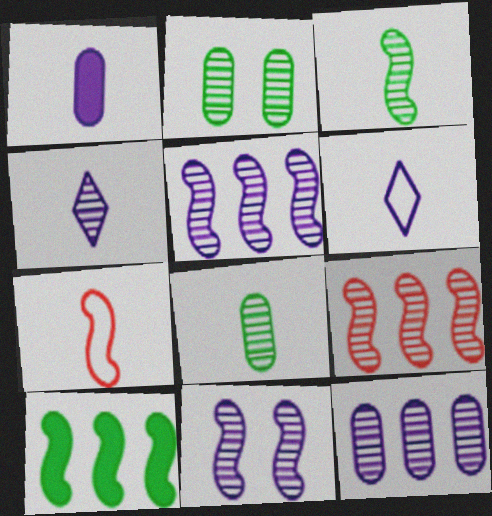[[2, 4, 9], 
[3, 9, 11], 
[4, 11, 12], 
[7, 10, 11]]